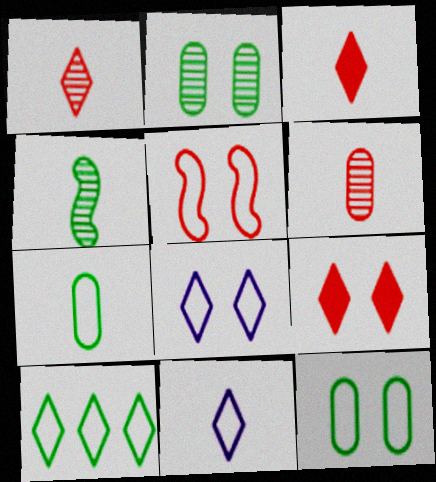[[5, 8, 12]]